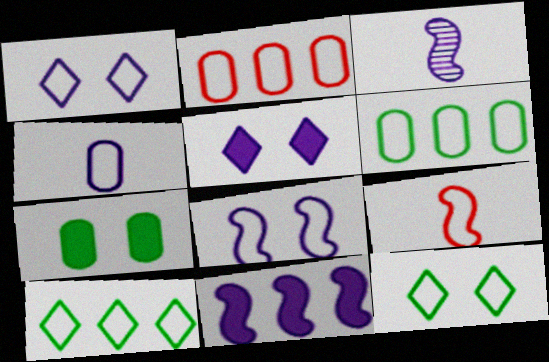[[1, 6, 9], 
[3, 8, 11]]